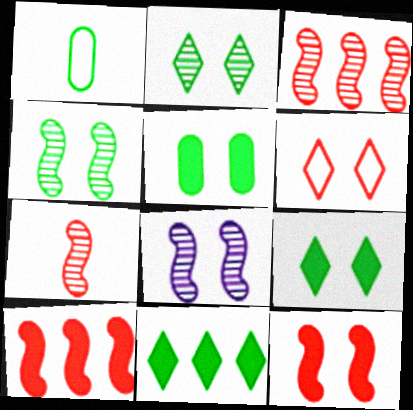[[1, 4, 11], 
[5, 6, 8]]